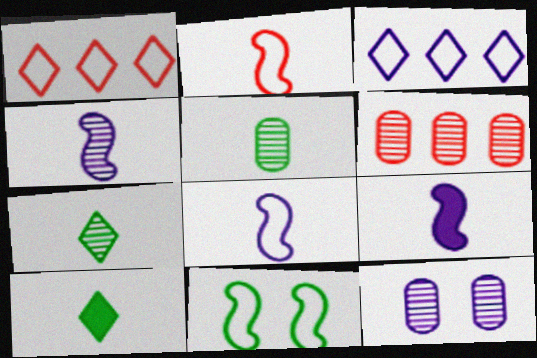[[3, 9, 12], 
[4, 8, 9], 
[5, 6, 12]]